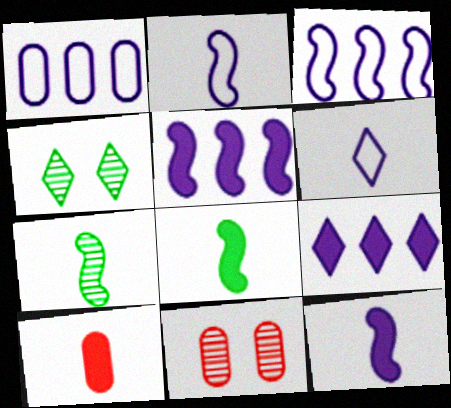[[3, 4, 10], 
[6, 7, 10]]